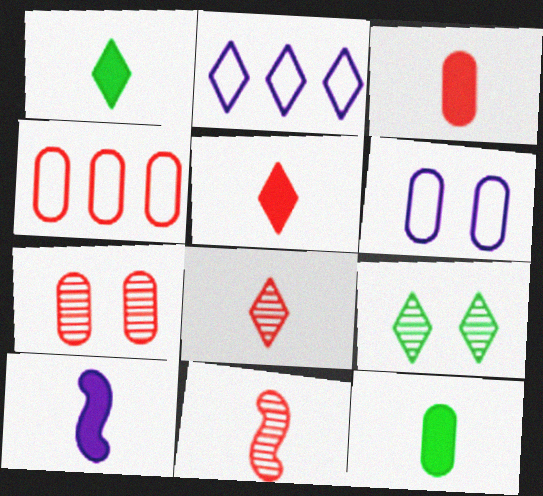[[1, 3, 10], 
[2, 5, 9], 
[3, 4, 7], 
[4, 9, 10], 
[5, 10, 12]]